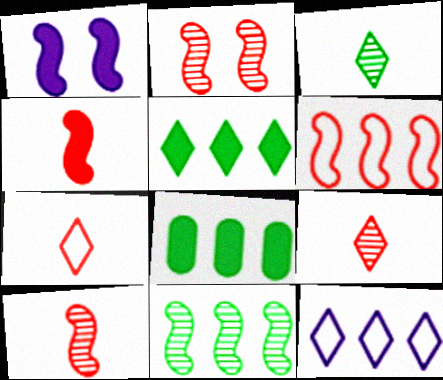[[2, 4, 6]]